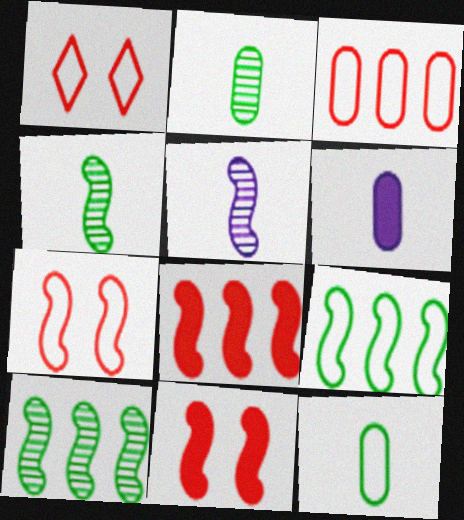[[1, 6, 10], 
[5, 9, 11]]